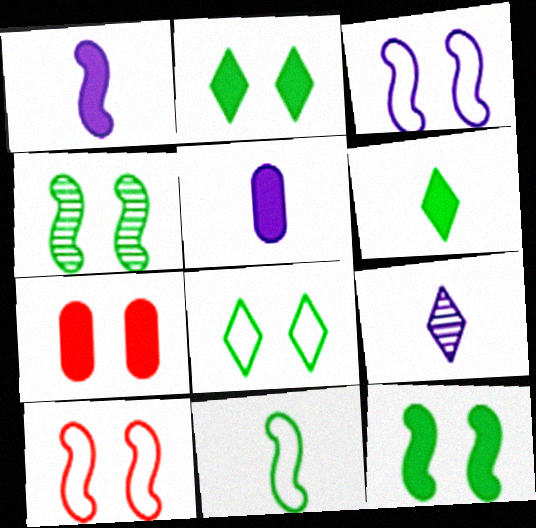[]